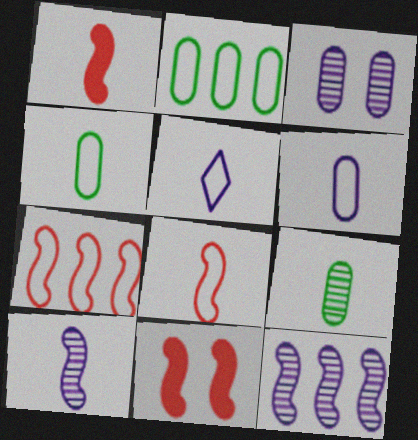[[1, 5, 9], 
[4, 5, 8]]